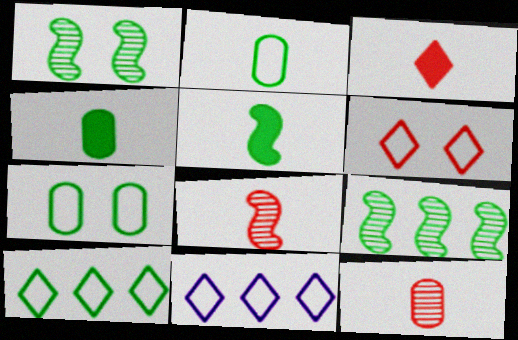[[1, 4, 10]]